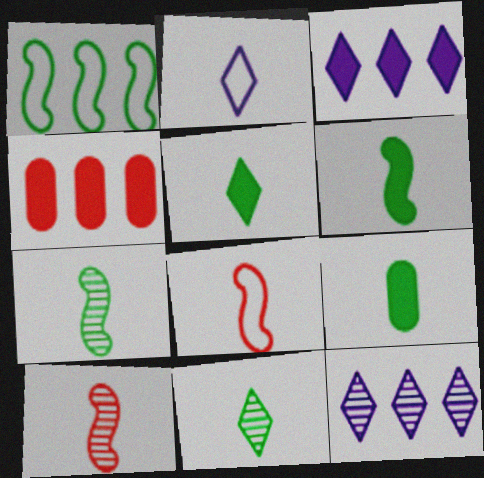[[1, 4, 12], 
[2, 9, 10], 
[5, 6, 9]]